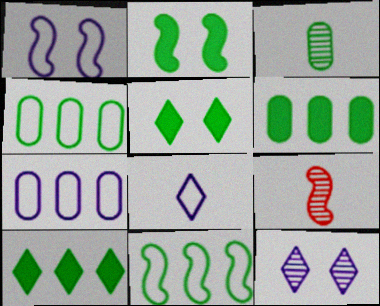[[1, 7, 8], 
[3, 5, 11], 
[5, 7, 9]]